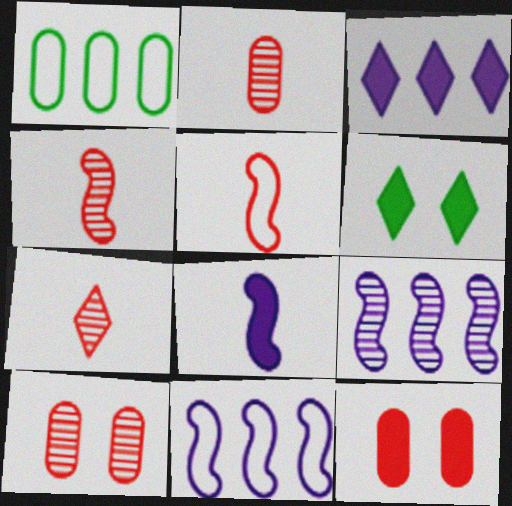[[2, 4, 7], 
[2, 6, 11]]